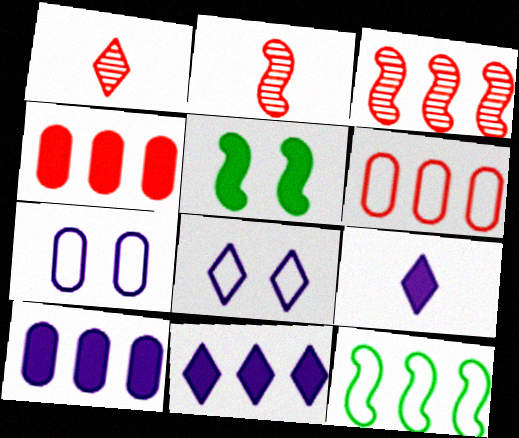[[4, 5, 9]]